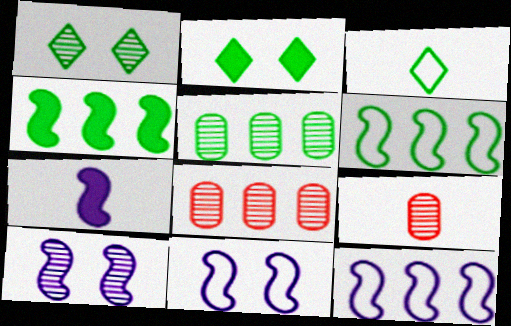[[2, 9, 12], 
[3, 7, 9], 
[7, 10, 12]]